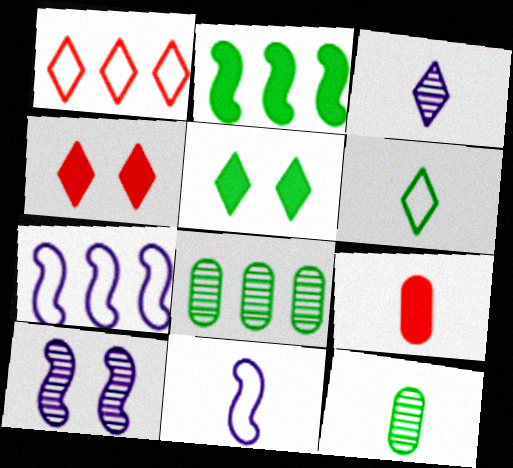[[1, 3, 5], 
[4, 7, 12], 
[4, 8, 11]]